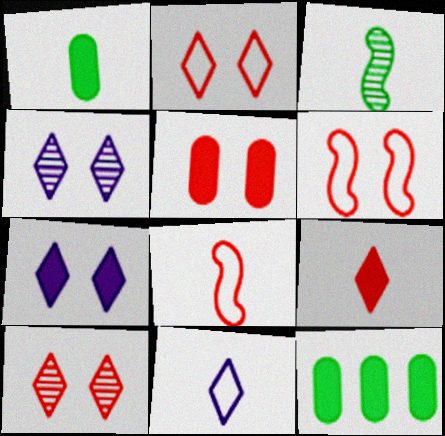[[4, 8, 12], 
[5, 6, 10]]